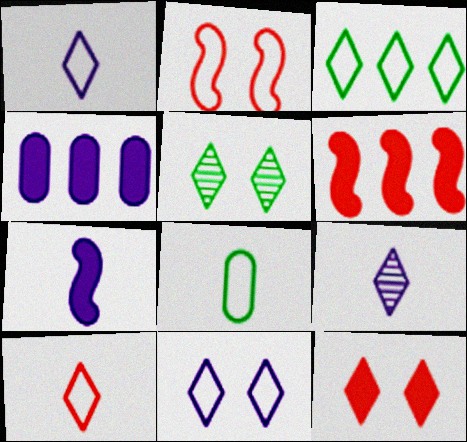[[3, 9, 12], 
[3, 10, 11], 
[5, 11, 12]]